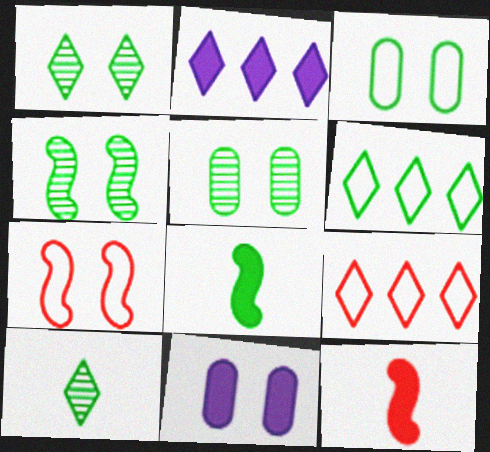[[1, 4, 5], 
[1, 7, 11], 
[5, 6, 8]]